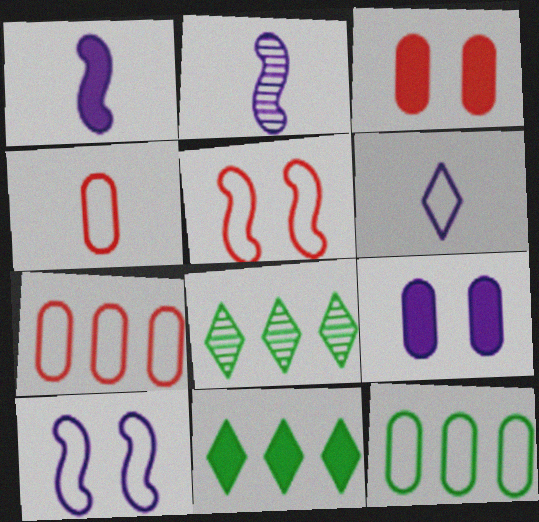[[1, 3, 11], 
[5, 6, 12]]